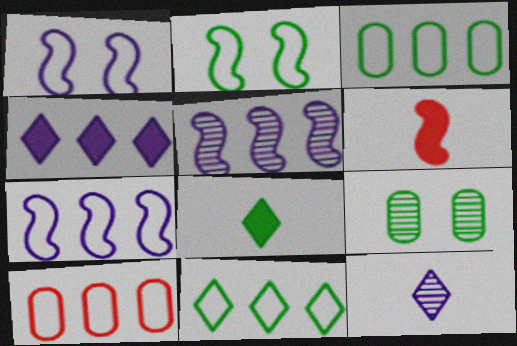[[2, 5, 6], 
[7, 10, 11]]